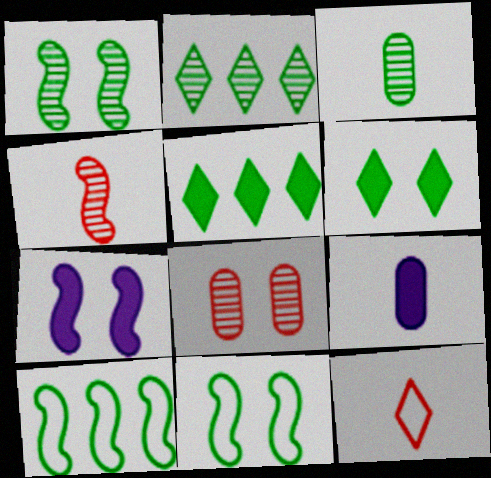[[1, 2, 3], 
[3, 5, 11], 
[3, 6, 10], 
[4, 7, 10]]